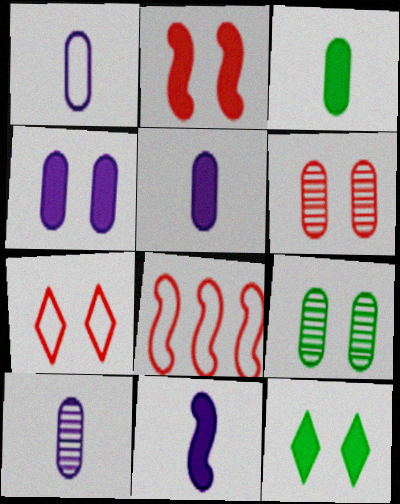[[1, 5, 10], 
[2, 4, 12], 
[2, 6, 7], 
[8, 10, 12]]